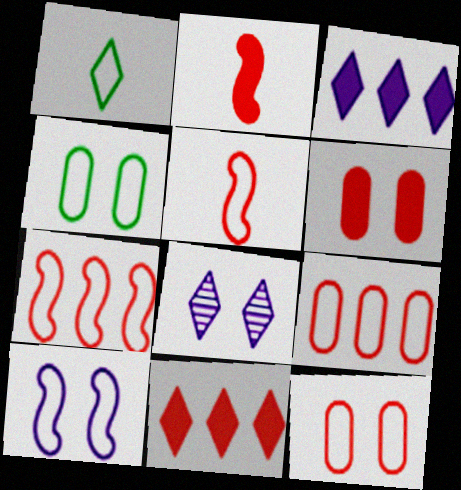[[1, 8, 11], 
[1, 9, 10], 
[2, 6, 11]]